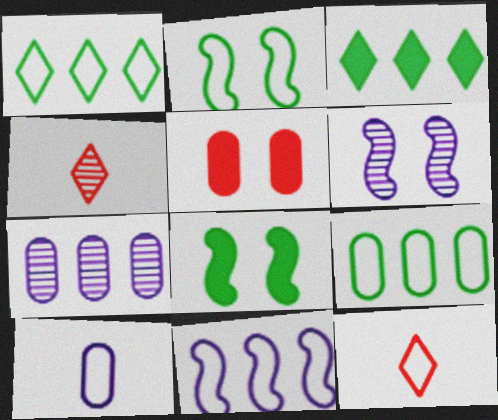[[7, 8, 12]]